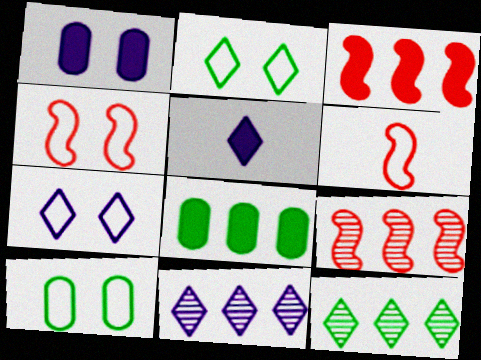[[1, 6, 12], 
[4, 7, 10], 
[5, 7, 11], 
[5, 9, 10]]